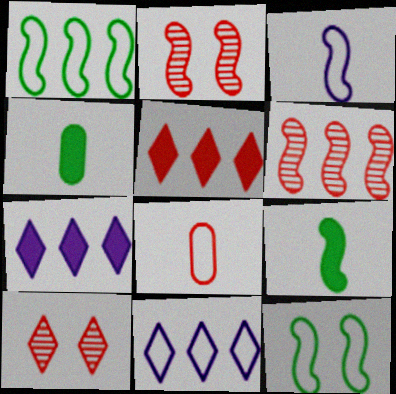[[2, 4, 11], 
[2, 5, 8], 
[8, 11, 12]]